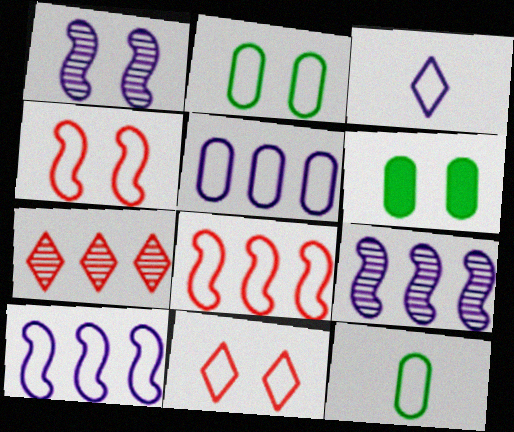[[1, 6, 11], 
[2, 3, 8], 
[10, 11, 12]]